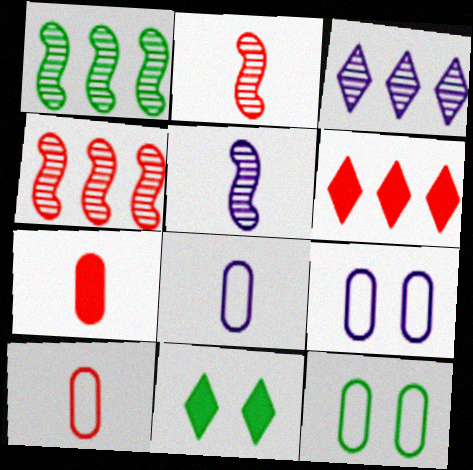[[4, 8, 11], 
[5, 6, 12]]